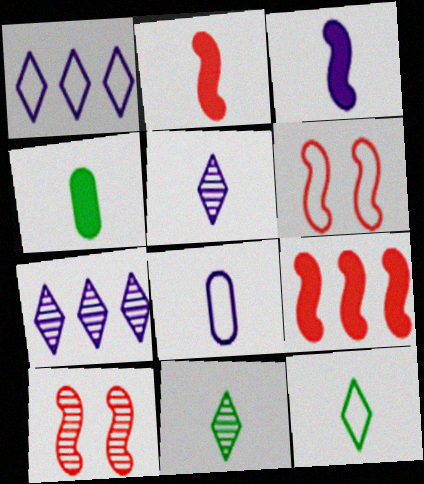[[1, 4, 10], 
[2, 8, 11], 
[3, 5, 8], 
[4, 6, 7]]